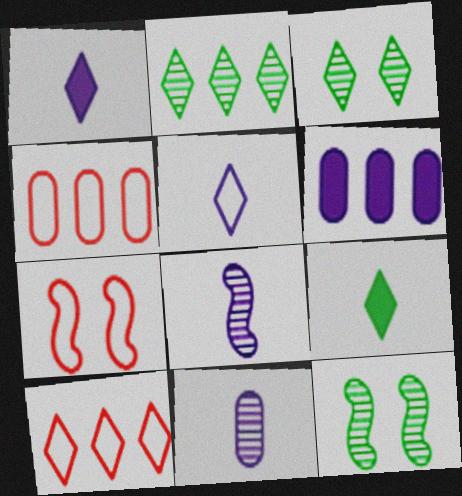[[1, 3, 10], 
[1, 4, 12]]